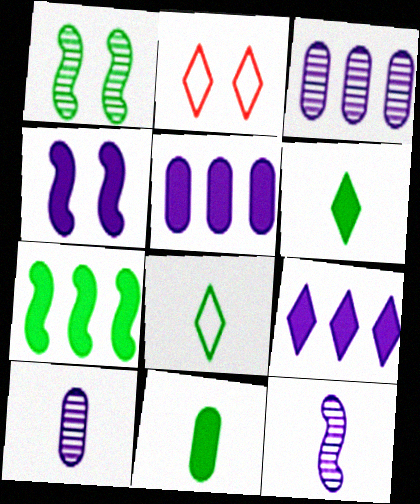[[2, 7, 10]]